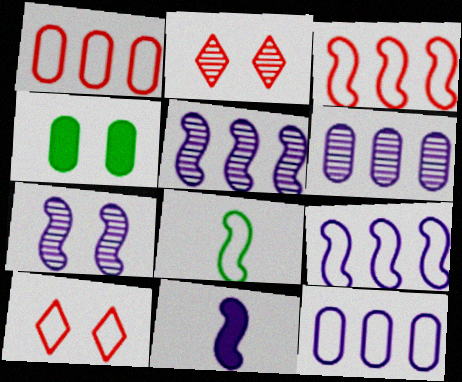[[4, 7, 10], 
[7, 9, 11], 
[8, 10, 12]]